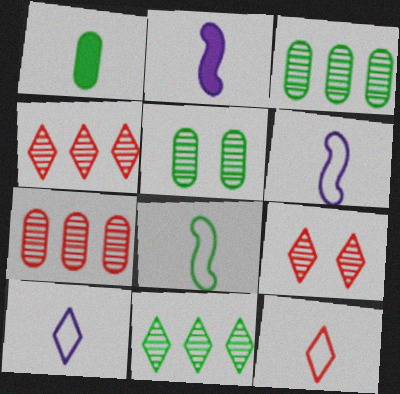[]